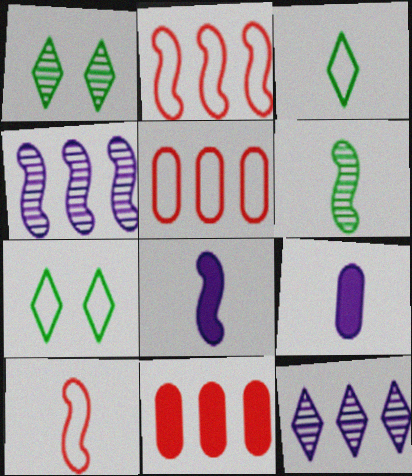[[1, 2, 9], 
[1, 5, 8], 
[6, 8, 10]]